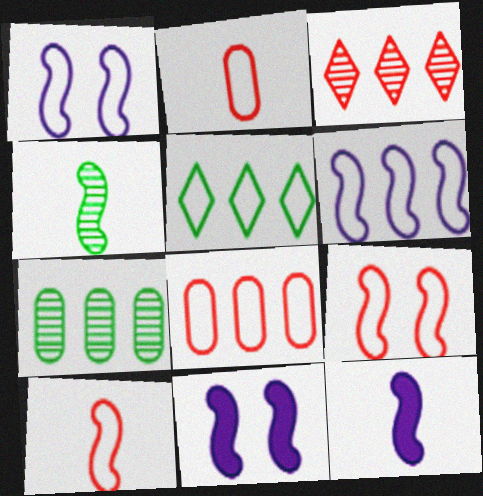[[1, 2, 5], 
[4, 10, 12], 
[5, 6, 8]]